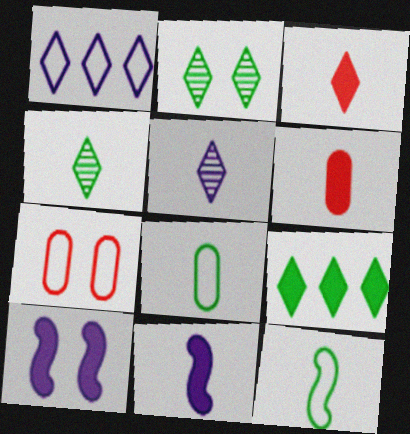[[1, 2, 3], 
[1, 7, 12], 
[2, 7, 10], 
[5, 6, 12], 
[6, 9, 10]]